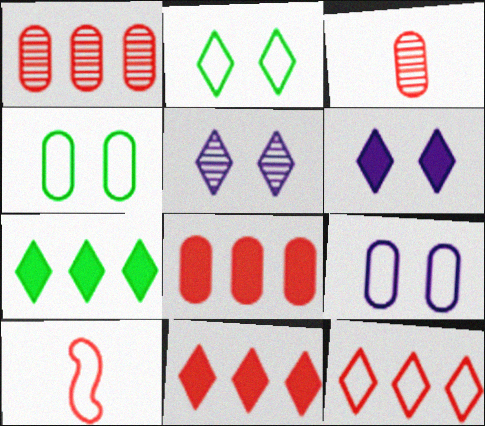[]